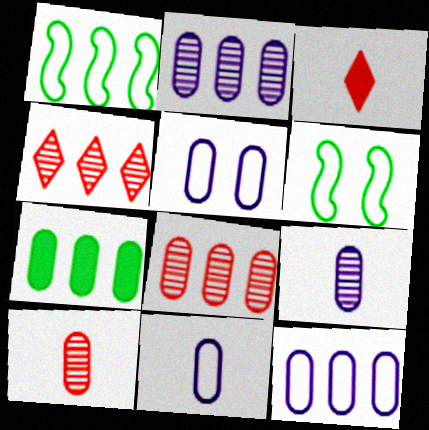[[2, 3, 6], 
[5, 7, 10], 
[5, 11, 12], 
[7, 8, 12]]